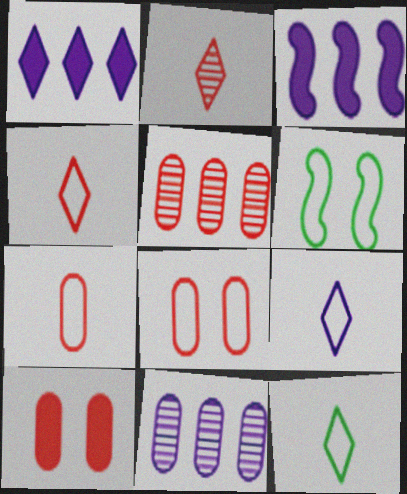[[4, 9, 12], 
[5, 7, 10]]